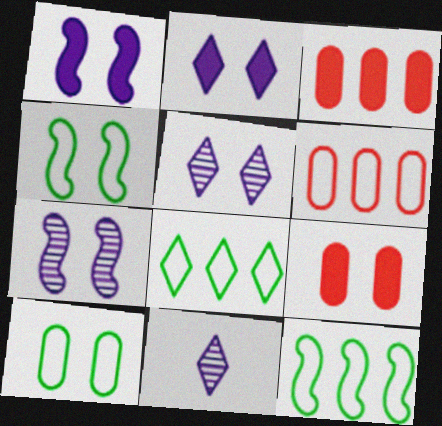[[3, 4, 11], 
[4, 5, 9], 
[9, 11, 12]]